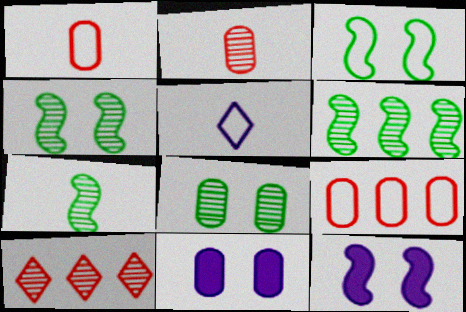[[3, 5, 9], 
[4, 6, 7]]